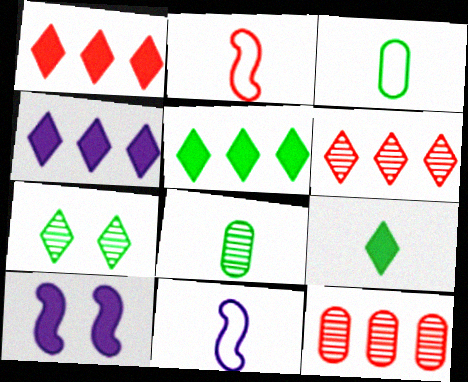[[1, 4, 5], 
[3, 6, 10]]